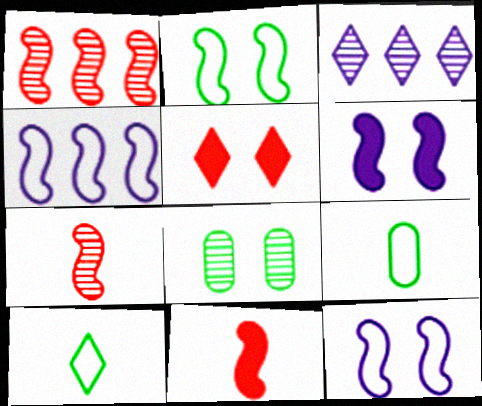[[3, 5, 10], 
[3, 7, 8], 
[5, 8, 12]]